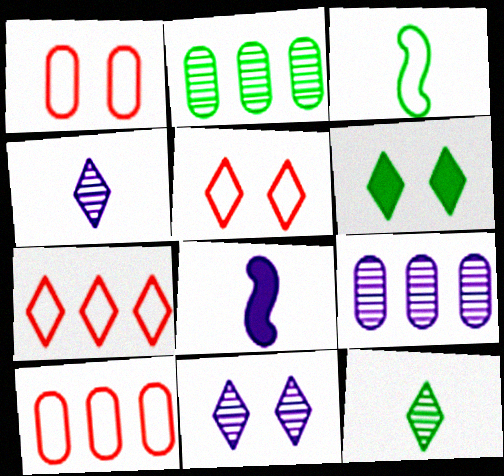[[2, 3, 6], 
[2, 5, 8], 
[4, 6, 7], 
[5, 6, 11]]